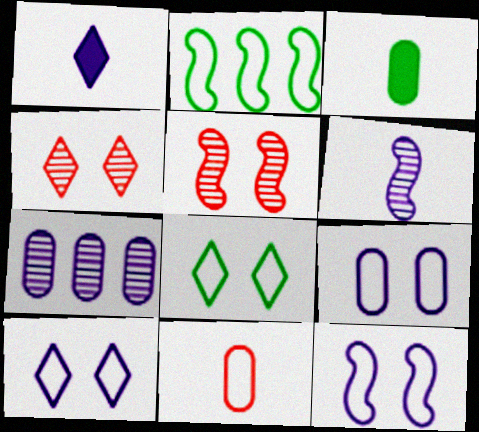[[1, 7, 12], 
[2, 10, 11], 
[9, 10, 12]]